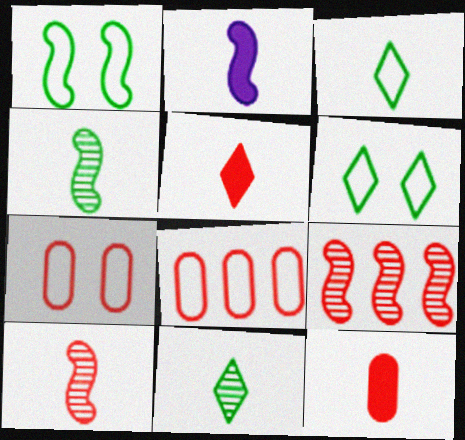[[1, 2, 9], 
[5, 7, 9]]